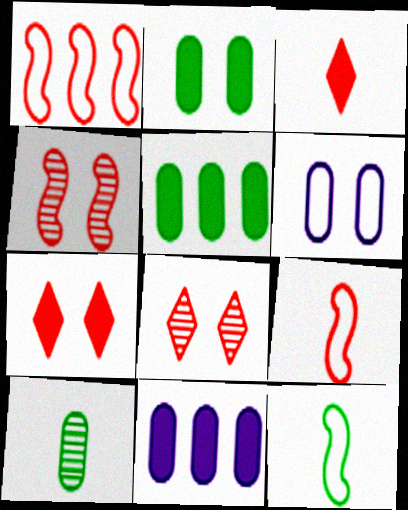[[8, 11, 12]]